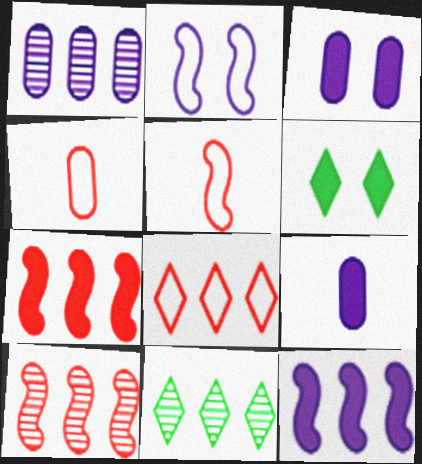[[1, 5, 6], 
[1, 10, 11], 
[3, 5, 11], 
[6, 7, 9]]